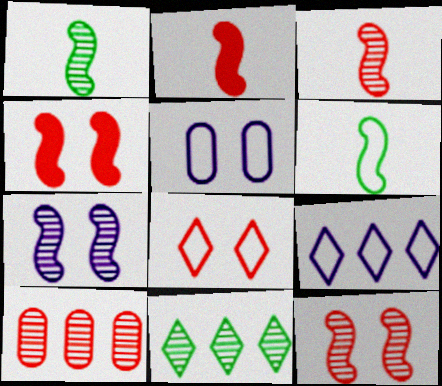[[2, 5, 11], 
[2, 8, 10]]